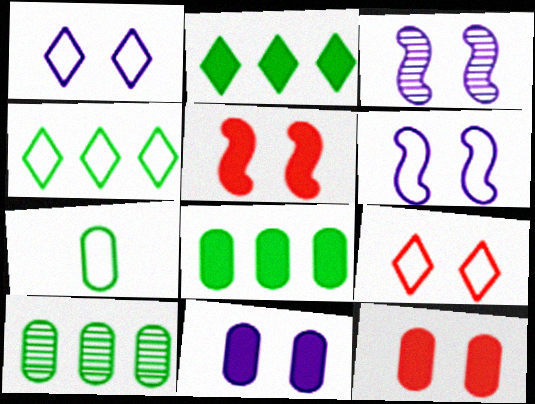[[1, 3, 11]]